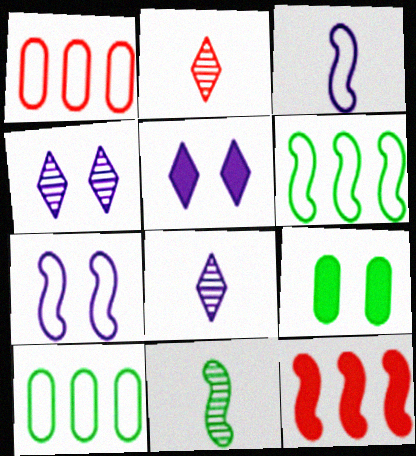[[1, 5, 11], 
[7, 11, 12]]